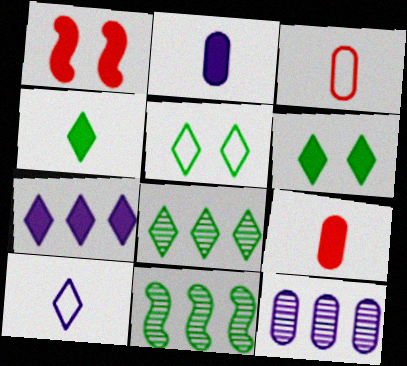[[4, 5, 8]]